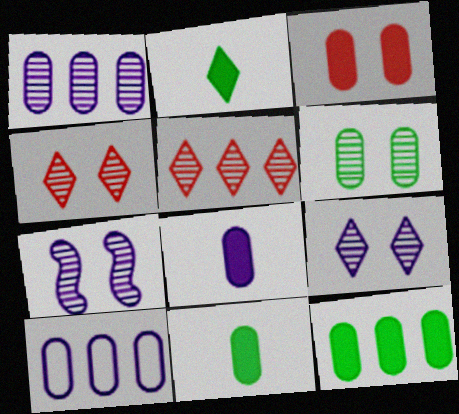[[3, 8, 12], 
[4, 6, 7]]